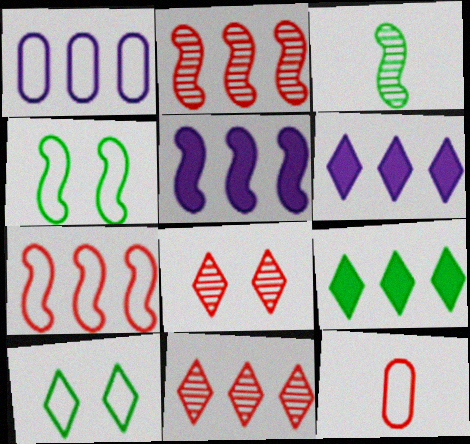[[1, 2, 9]]